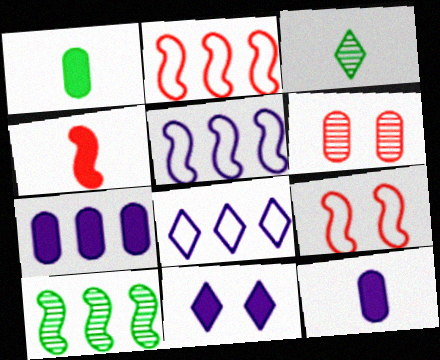[[3, 7, 9]]